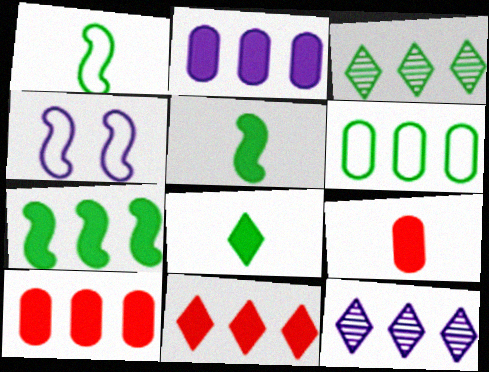[[2, 7, 11], 
[3, 4, 9], 
[3, 6, 7]]